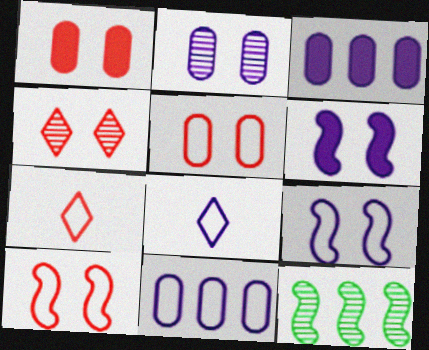[[1, 4, 10], 
[1, 8, 12], 
[8, 9, 11]]